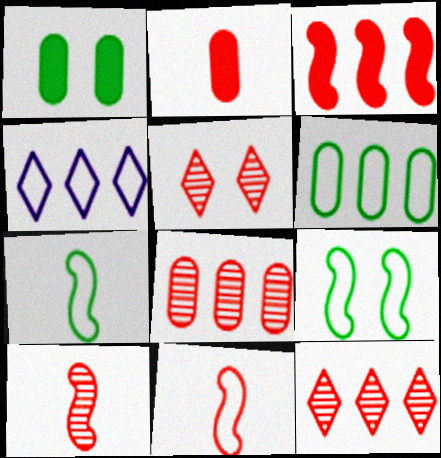[[1, 4, 10], 
[5, 8, 10]]